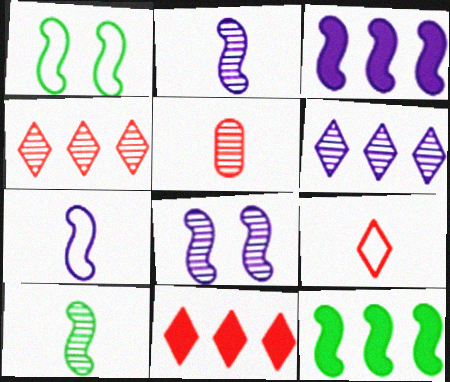[[1, 10, 12], 
[3, 7, 8]]